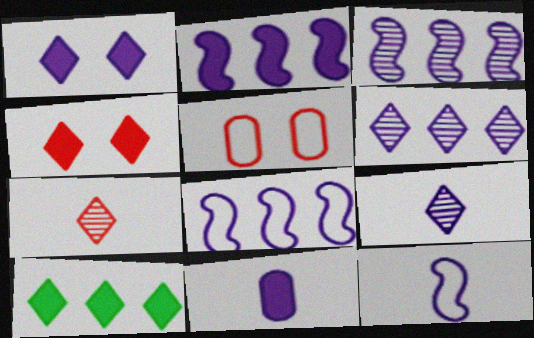[[1, 2, 11], 
[2, 3, 8], 
[9, 11, 12]]